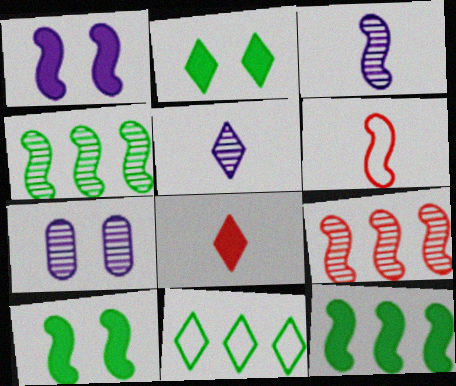[[1, 4, 6]]